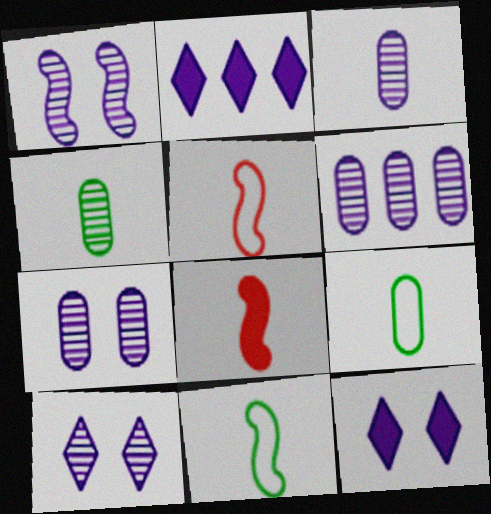[[1, 7, 10], 
[3, 6, 7]]